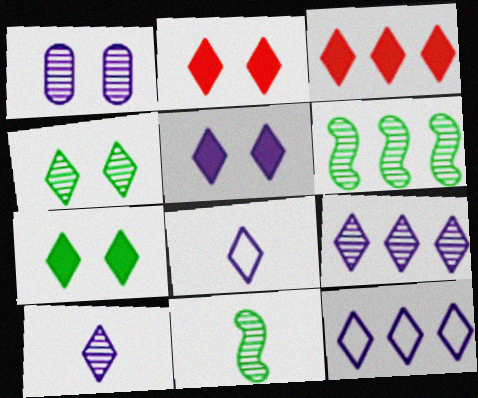[[2, 5, 7], 
[3, 4, 8], 
[5, 8, 9], 
[5, 10, 12]]